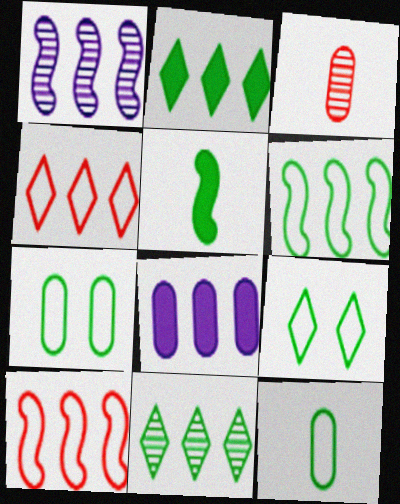[[3, 7, 8], 
[5, 7, 11], 
[6, 9, 12], 
[8, 10, 11]]